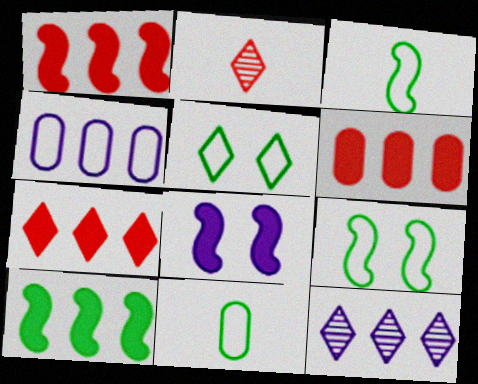[[1, 6, 7]]